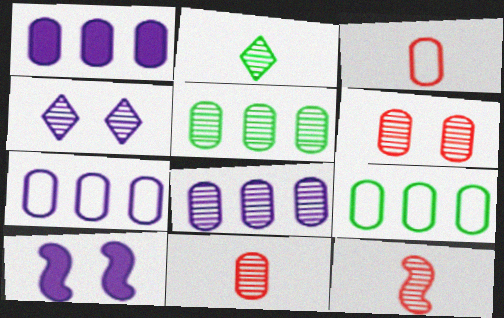[[1, 7, 8], 
[4, 5, 12]]